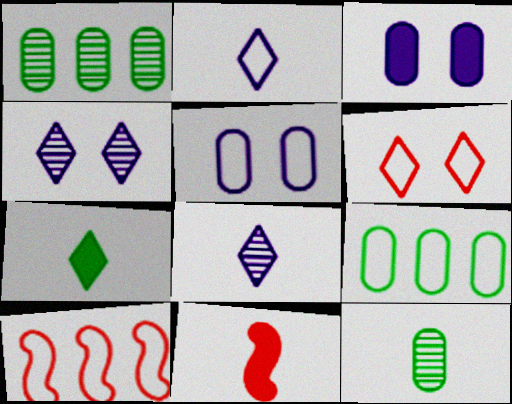[[2, 11, 12], 
[4, 9, 11]]